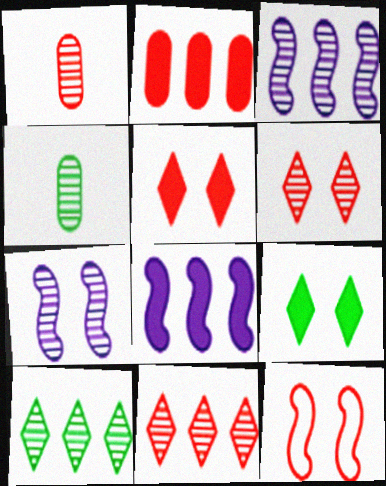[[1, 7, 10], 
[3, 4, 6], 
[4, 7, 11]]